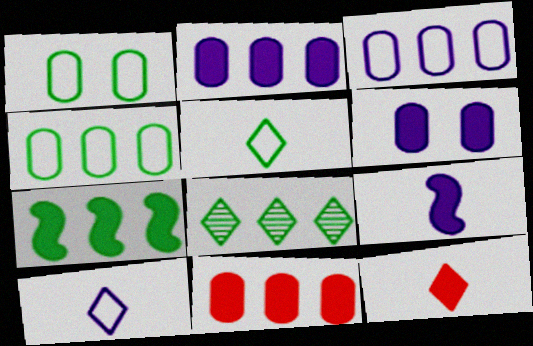[[4, 7, 8], 
[6, 7, 12]]